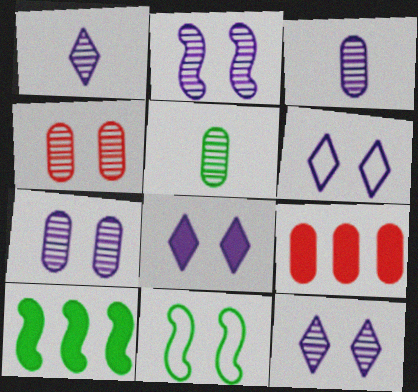[[1, 9, 11], 
[2, 7, 12], 
[4, 8, 11], 
[6, 8, 12]]